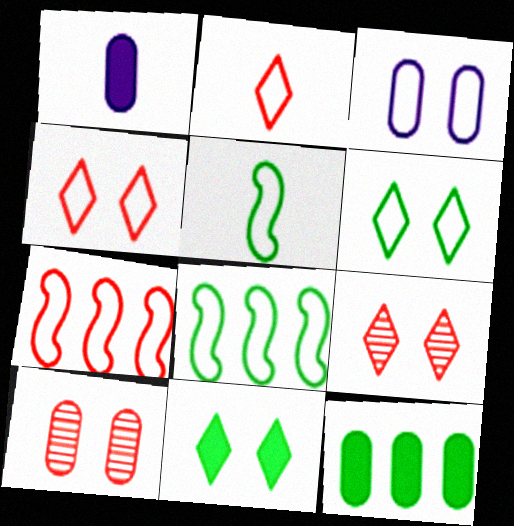[[1, 8, 9], 
[2, 3, 8]]